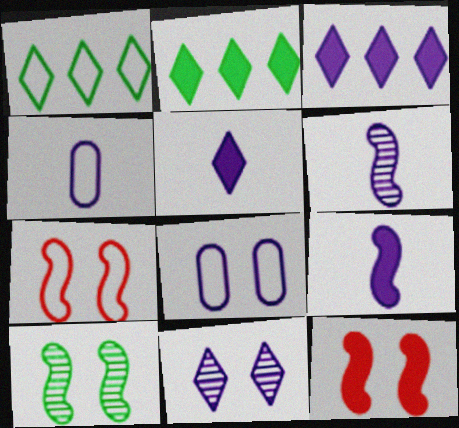[[1, 4, 7], 
[3, 6, 8], 
[4, 5, 6]]